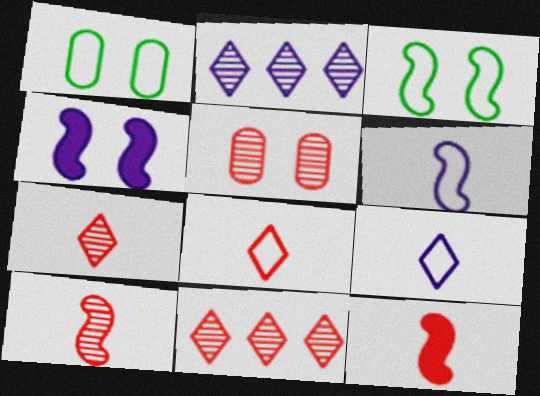[[1, 2, 12], 
[5, 10, 11]]